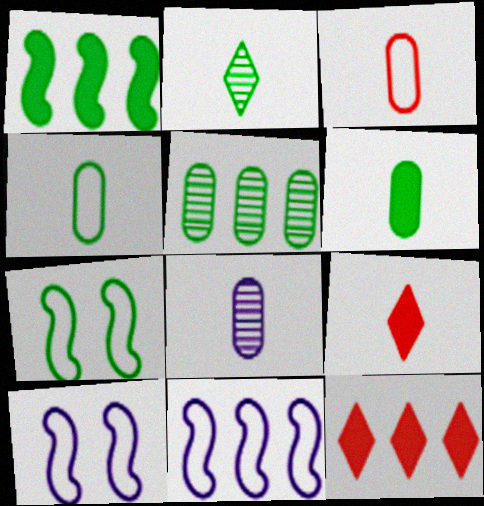[[3, 6, 8], 
[5, 9, 10], 
[5, 11, 12], 
[7, 8, 12]]